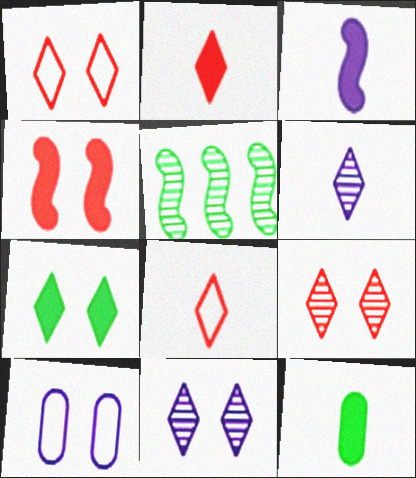[[1, 7, 11], 
[2, 3, 12], 
[2, 5, 10]]